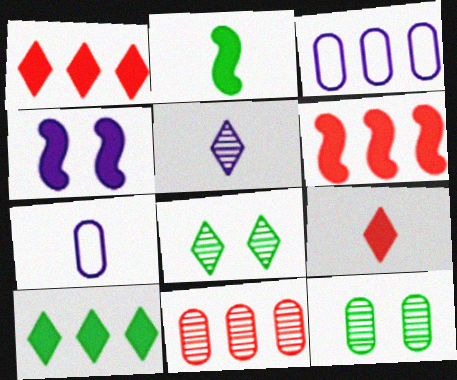[[2, 4, 6], 
[3, 4, 5], 
[6, 7, 8]]